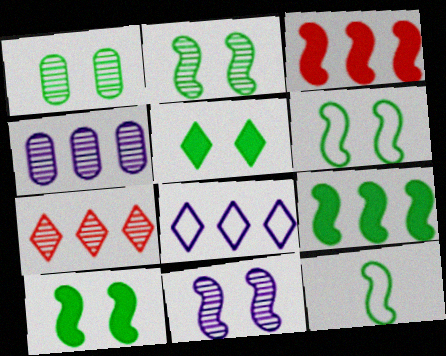[[1, 5, 6], 
[2, 6, 10], 
[2, 9, 12], 
[3, 11, 12]]